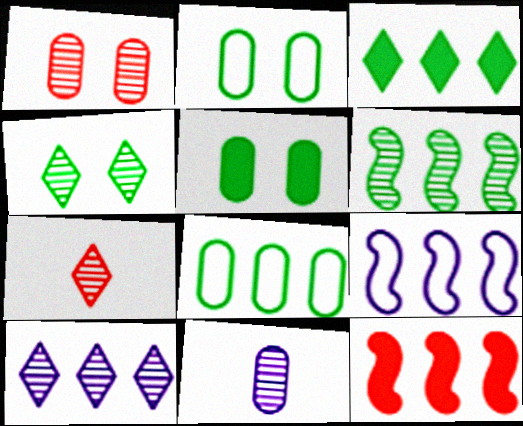[[3, 6, 8], 
[4, 7, 10], 
[5, 7, 9], 
[6, 9, 12], 
[8, 10, 12]]